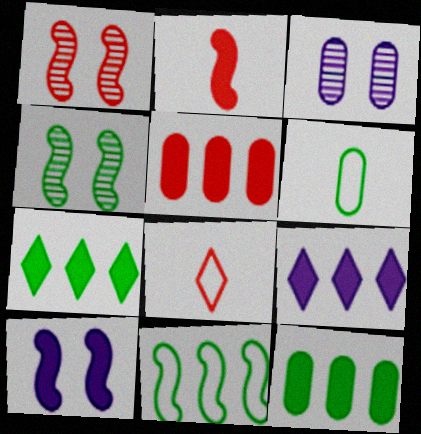[[1, 5, 8], 
[1, 6, 9], 
[3, 5, 6], 
[4, 6, 7]]